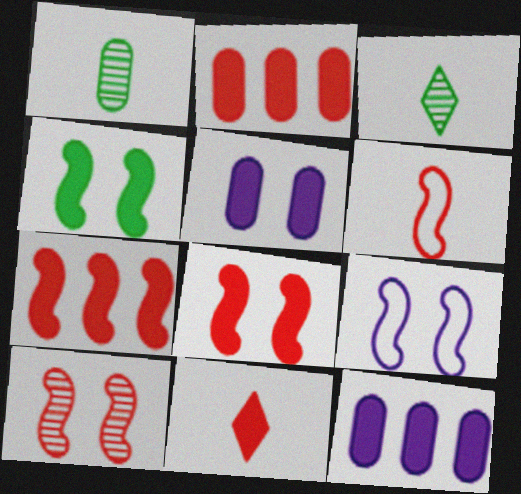[[2, 3, 9], 
[2, 8, 11], 
[4, 9, 10], 
[4, 11, 12], 
[6, 7, 10]]